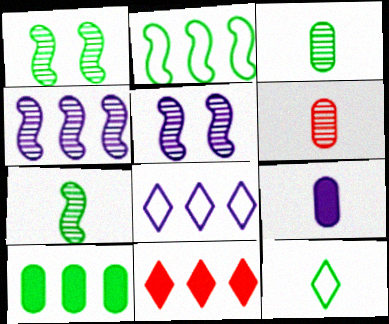[[1, 10, 12], 
[5, 8, 9]]